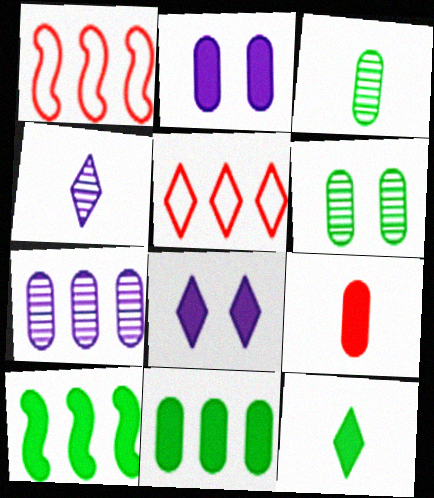[[1, 3, 8], 
[2, 9, 11], 
[5, 7, 10], 
[8, 9, 10]]